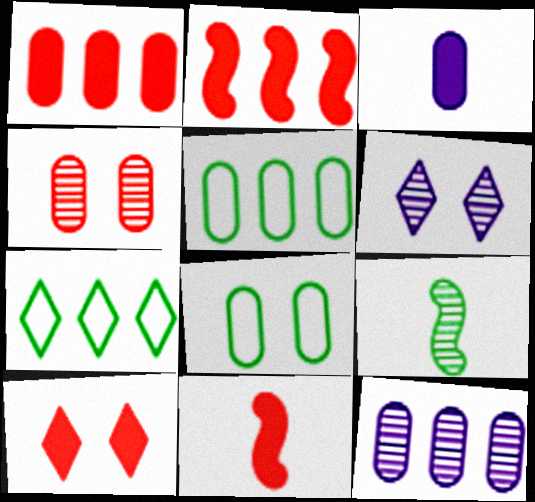[[1, 5, 12], 
[1, 10, 11], 
[2, 7, 12], 
[3, 4, 5], 
[5, 6, 11]]